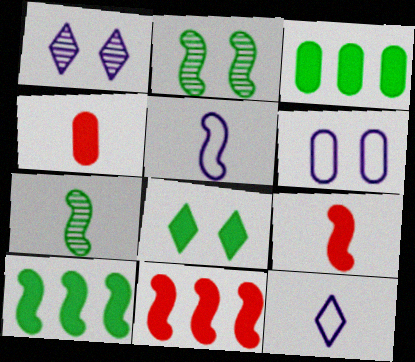[[2, 5, 11], 
[4, 7, 12], 
[5, 7, 9]]